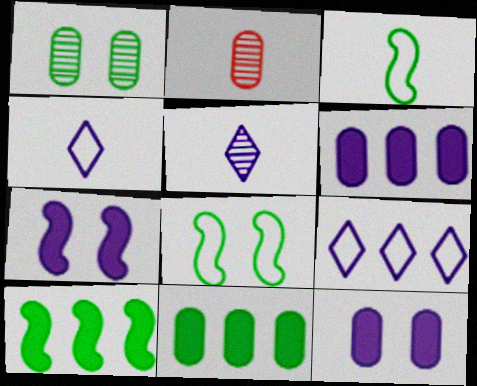[]